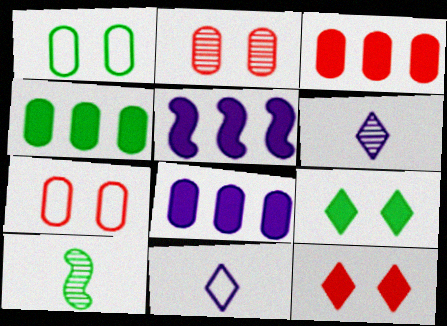[[3, 4, 8]]